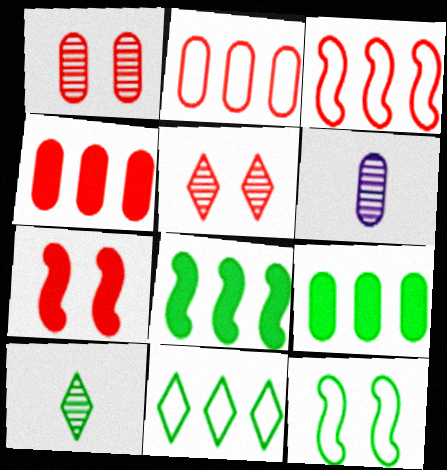[[6, 7, 11], 
[9, 10, 12]]